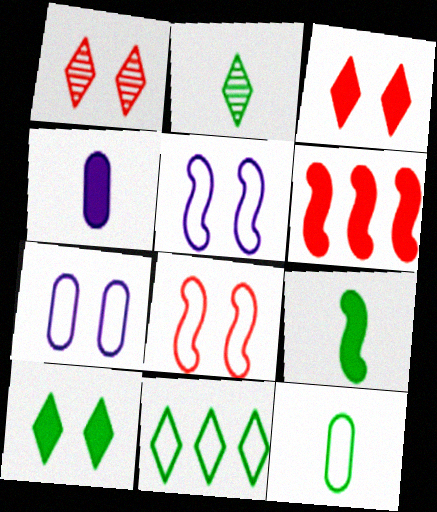[[2, 6, 7], 
[2, 9, 12], 
[2, 10, 11], 
[4, 6, 10]]